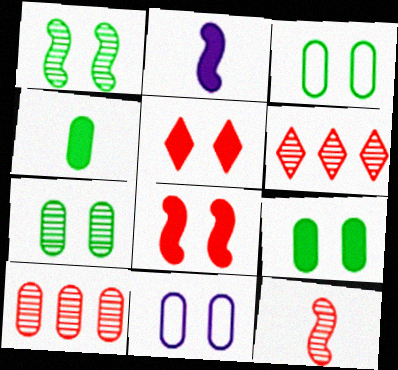[[1, 5, 11], 
[2, 3, 6], 
[3, 7, 9], 
[4, 10, 11]]